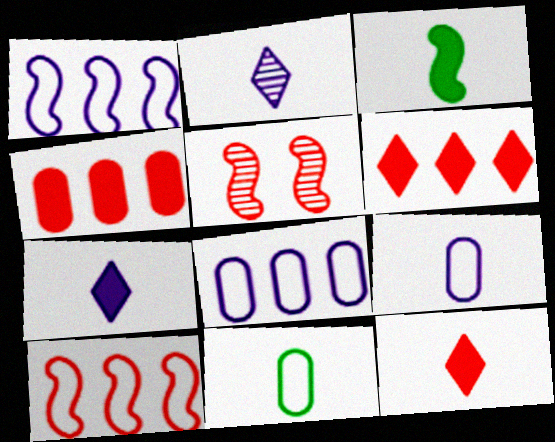[[1, 3, 5]]